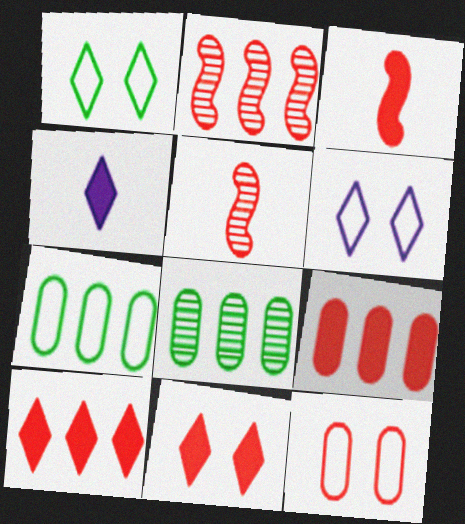[[3, 6, 8], 
[3, 9, 11], 
[5, 10, 12]]